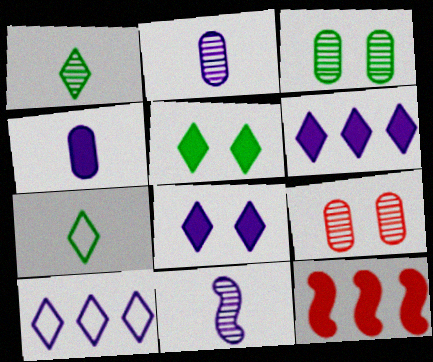[[4, 5, 12]]